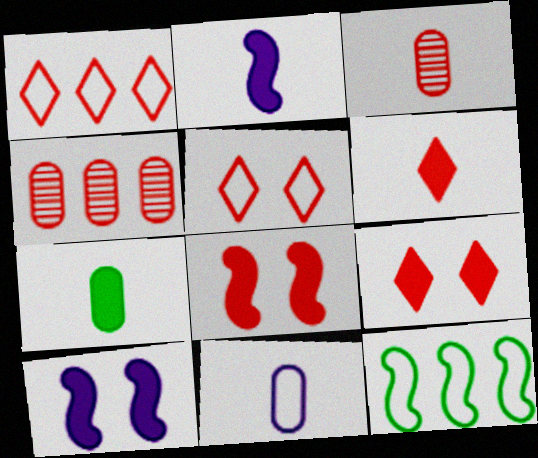[[1, 3, 8], 
[2, 6, 7], 
[3, 7, 11], 
[5, 11, 12]]